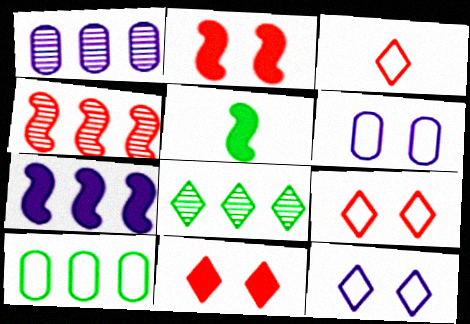[[1, 4, 8], 
[1, 5, 9], 
[2, 5, 7]]